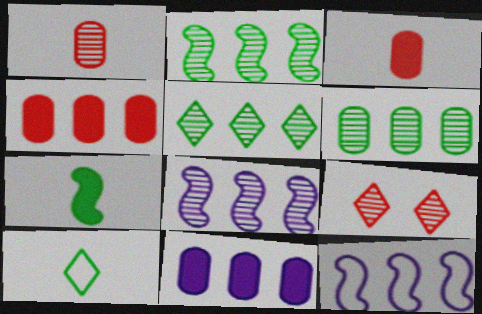[[2, 5, 6], 
[4, 5, 12]]